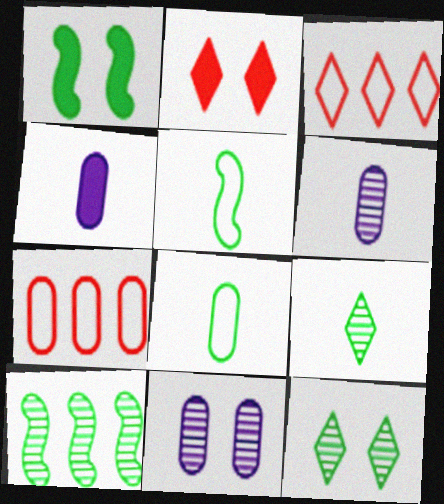[[1, 3, 6], 
[1, 5, 10]]